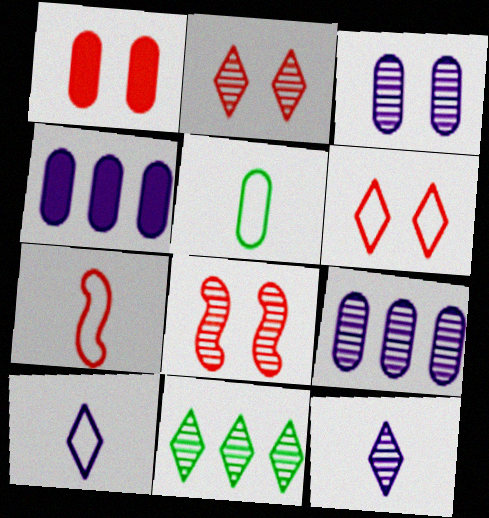[[1, 5, 9], 
[1, 6, 8], 
[2, 11, 12], 
[5, 7, 10]]